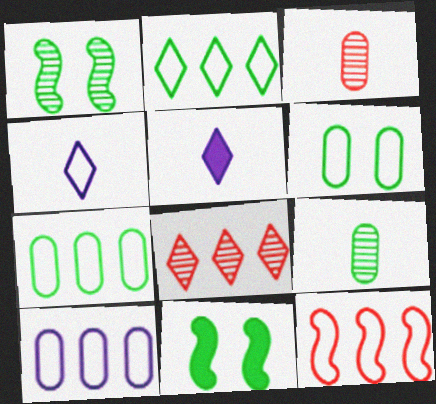[[2, 9, 11], 
[2, 10, 12], 
[4, 6, 12]]